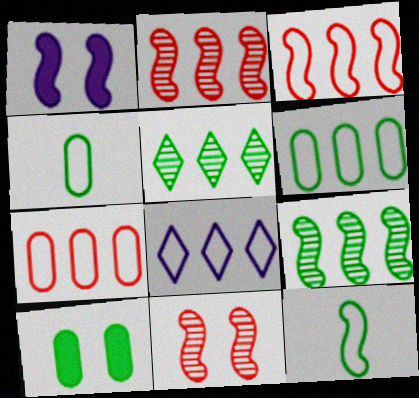[[1, 2, 12], 
[3, 6, 8], 
[5, 10, 12]]